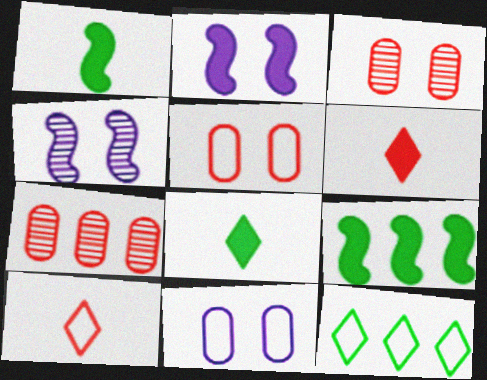[]